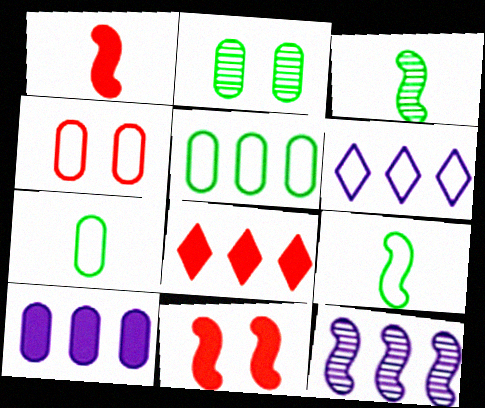[[1, 2, 6], 
[4, 6, 9], 
[5, 8, 12], 
[6, 10, 12], 
[9, 11, 12]]